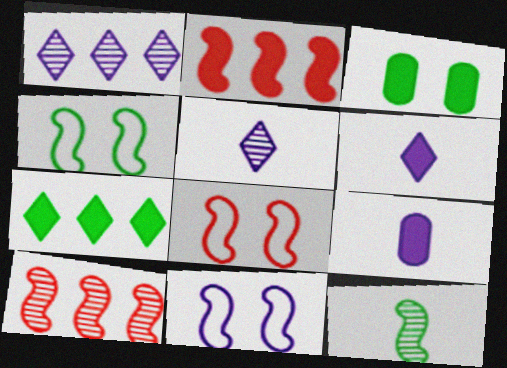[[1, 9, 11], 
[2, 3, 6], 
[2, 11, 12], 
[4, 8, 11]]